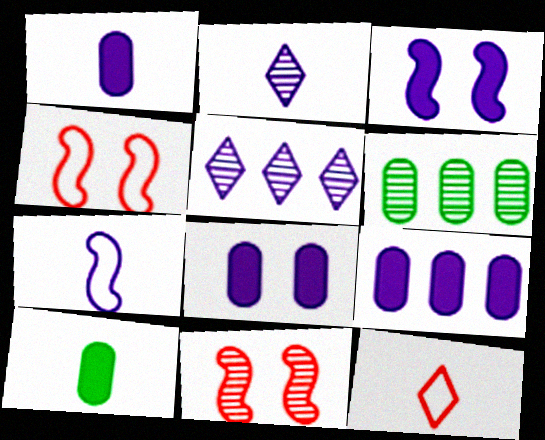[[1, 2, 7], 
[1, 8, 9], 
[2, 6, 11], 
[3, 6, 12], 
[4, 5, 10], 
[5, 7, 8]]